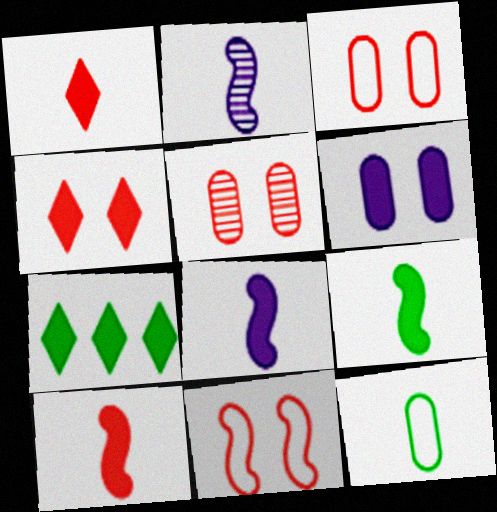[[1, 2, 12], 
[2, 3, 7], 
[4, 5, 11], 
[6, 7, 10], 
[8, 9, 10]]